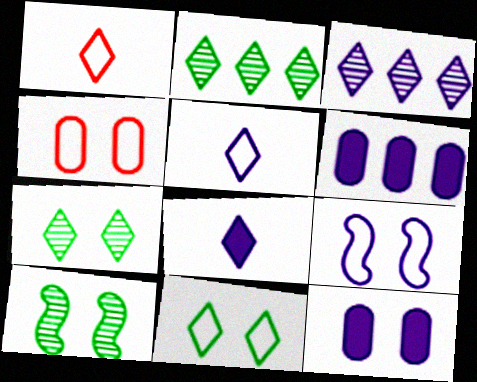[[1, 6, 10], 
[4, 9, 11]]